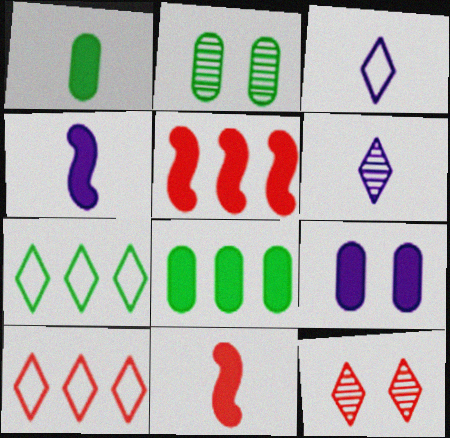[[2, 3, 5], 
[2, 4, 10]]